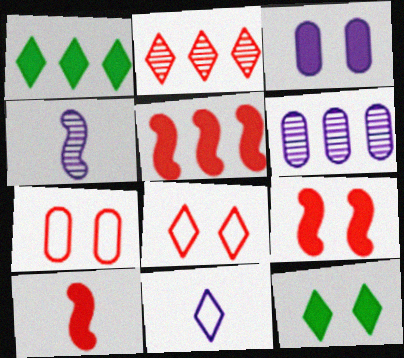[[1, 3, 10], 
[1, 4, 7], 
[2, 7, 10], 
[2, 11, 12], 
[3, 9, 12], 
[5, 9, 10]]